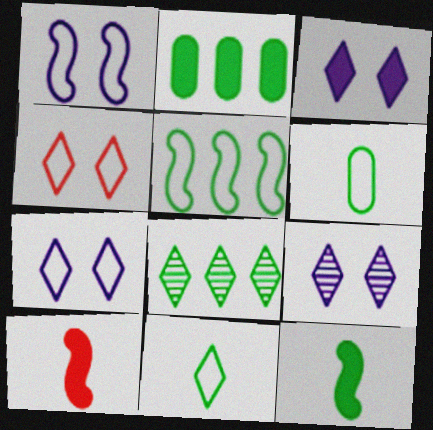[[2, 3, 10], 
[2, 5, 8], 
[3, 7, 9]]